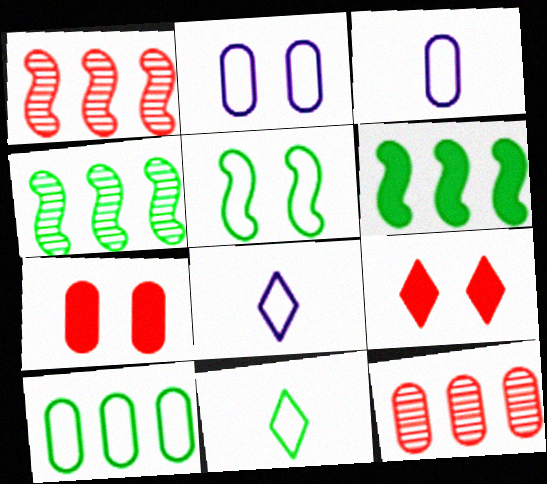[[3, 4, 9], 
[4, 7, 8], 
[5, 10, 11]]